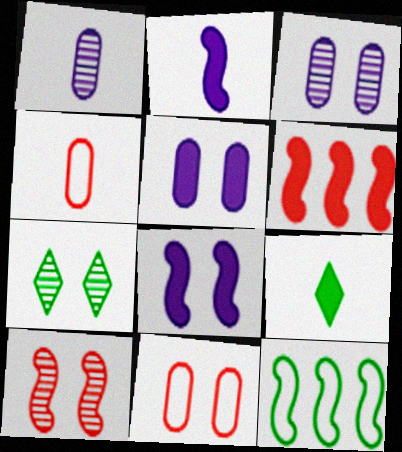[[2, 10, 12], 
[3, 7, 10], 
[5, 6, 9], 
[7, 8, 11]]